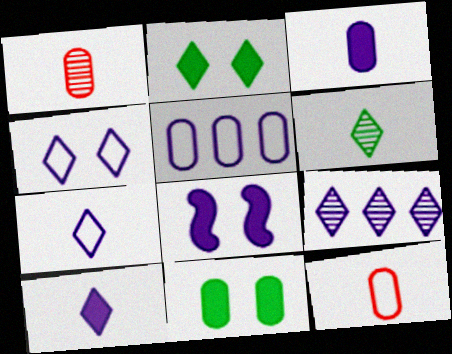[[1, 5, 11], 
[4, 9, 10]]